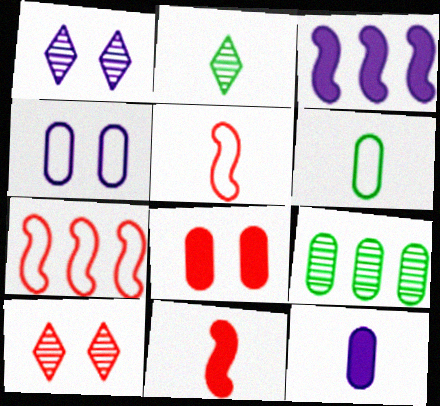[[2, 5, 12], 
[3, 6, 10]]